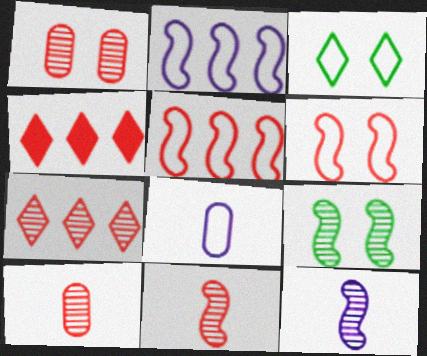[[1, 7, 11], 
[3, 5, 8], 
[4, 6, 10], 
[4, 8, 9]]